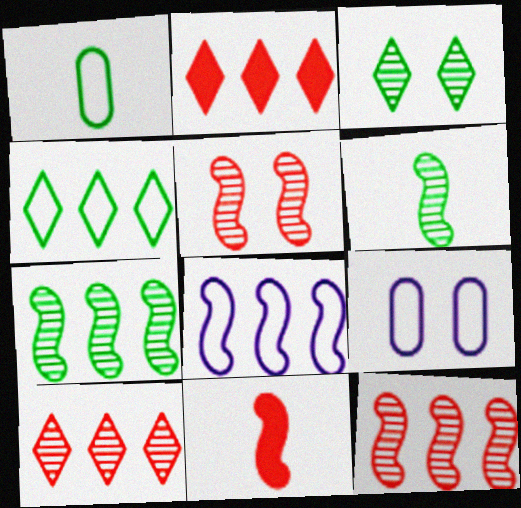[[2, 6, 9]]